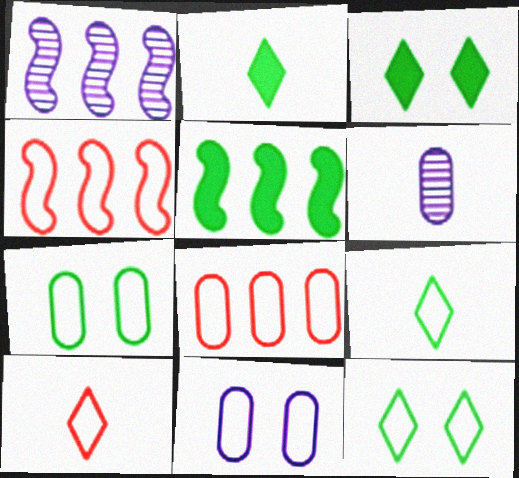[[1, 4, 5], 
[3, 4, 6], 
[4, 9, 11]]